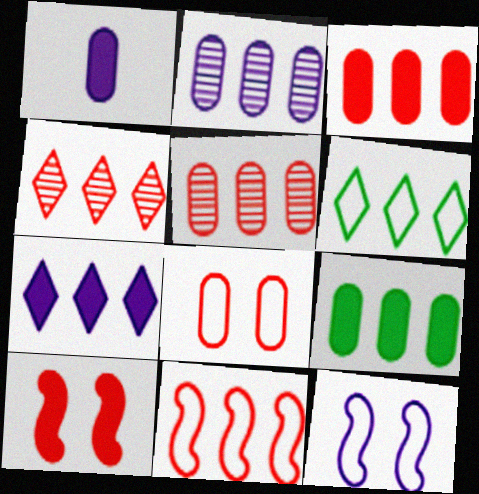[[3, 4, 11], 
[4, 6, 7]]